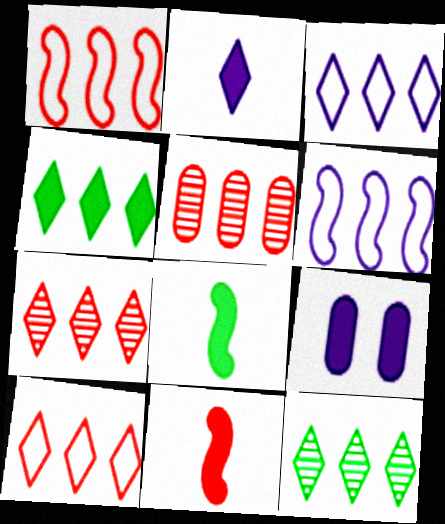[[3, 4, 7], 
[4, 5, 6], 
[4, 9, 11]]